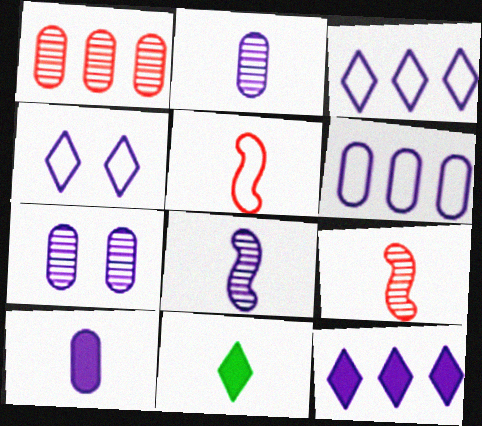[[2, 5, 11], 
[6, 7, 10]]